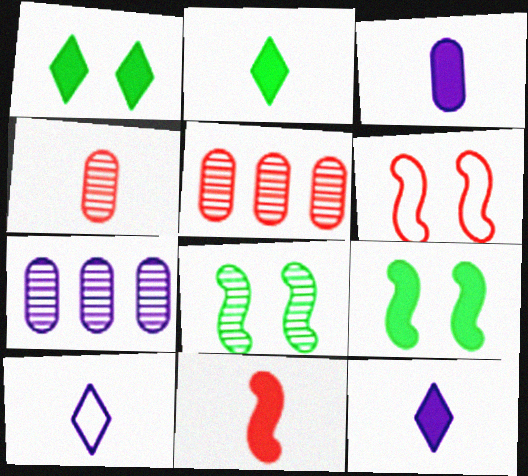[[2, 3, 11], 
[2, 6, 7], 
[5, 9, 10]]